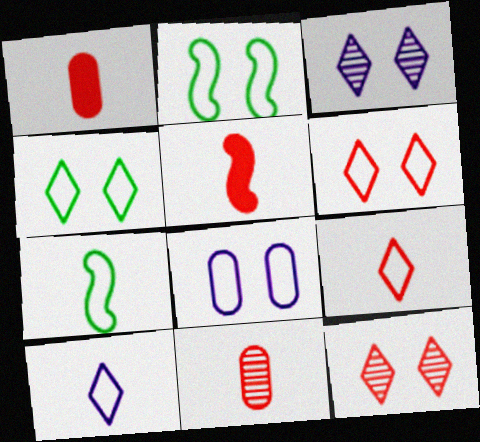[[2, 6, 8], 
[5, 9, 11]]